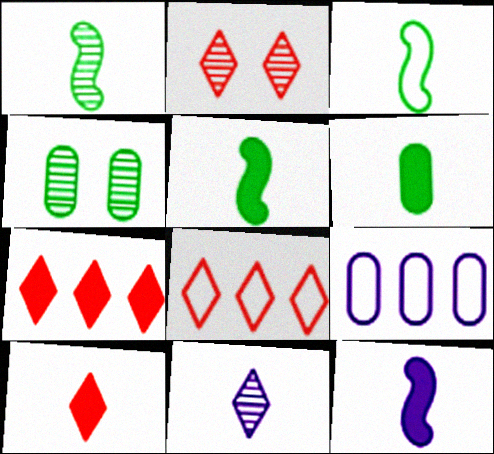[[1, 3, 5], 
[2, 5, 9], 
[2, 8, 10], 
[4, 8, 12], 
[6, 10, 12]]